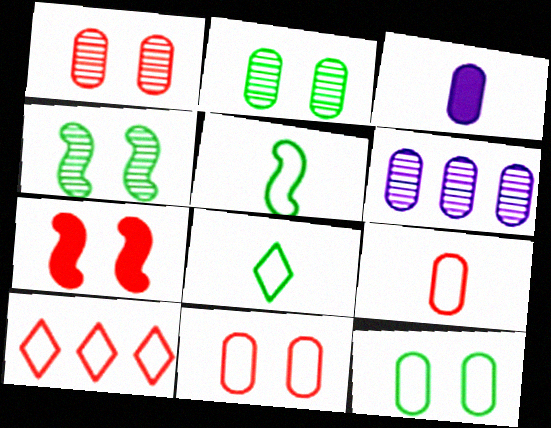[[3, 4, 10], 
[6, 7, 8]]